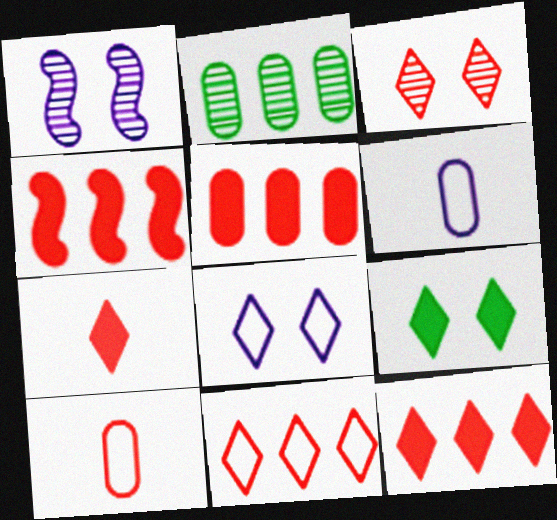[[3, 4, 10], 
[3, 7, 11], 
[3, 8, 9], 
[4, 5, 12]]